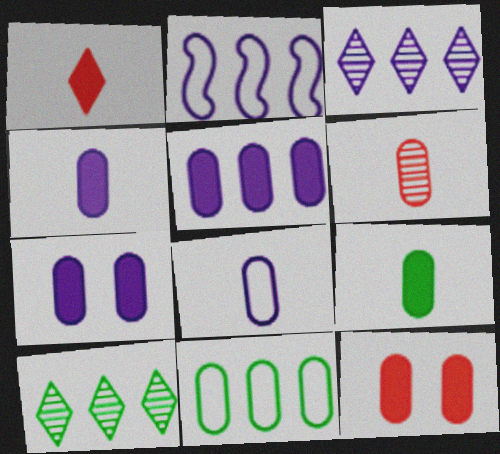[[2, 3, 5], 
[4, 5, 7], 
[5, 9, 12], 
[6, 7, 11], 
[6, 8, 9]]